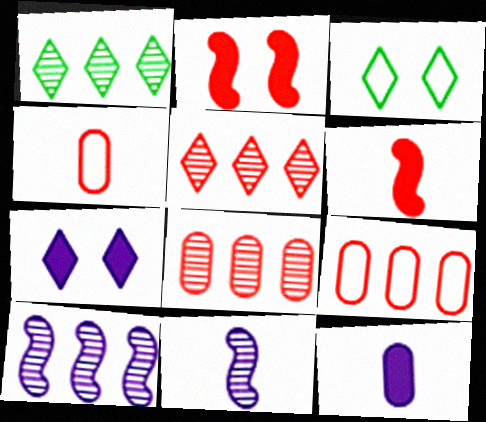[[1, 8, 10], 
[2, 4, 5]]